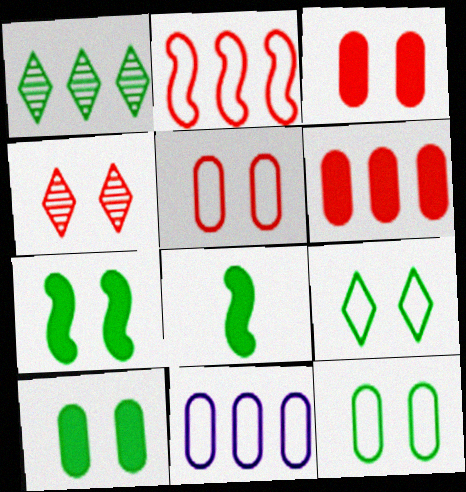[[1, 8, 12], 
[4, 8, 11]]